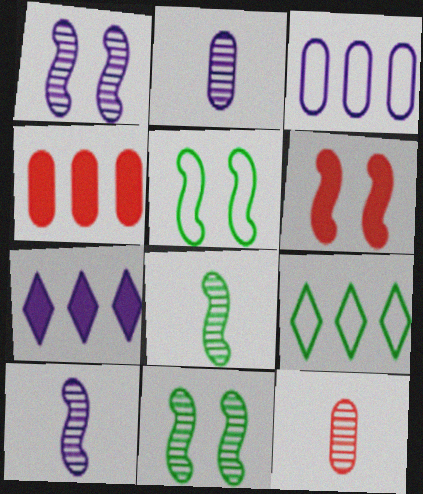[[1, 5, 6], 
[2, 6, 9], 
[5, 7, 12]]